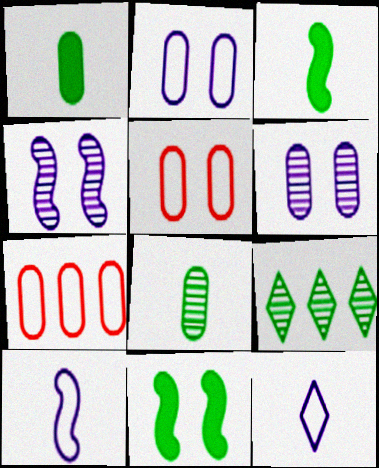[[1, 6, 7]]